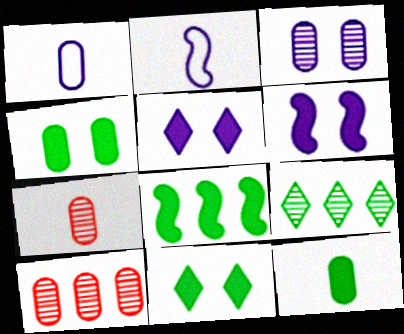[[1, 4, 10], 
[1, 7, 12], 
[2, 10, 11], 
[8, 11, 12]]